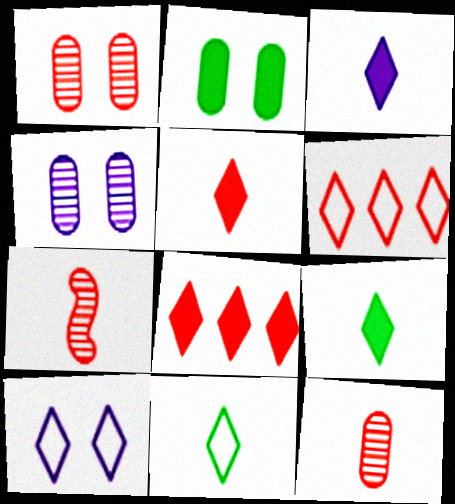[[3, 5, 9], 
[6, 10, 11]]